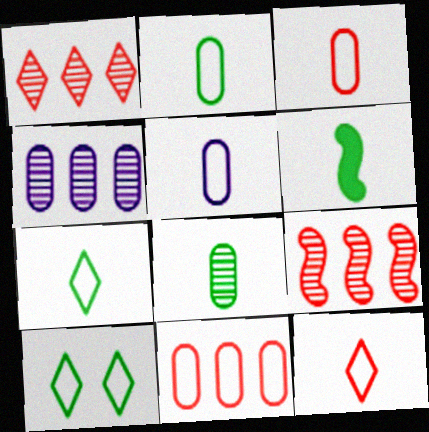[[2, 3, 5], 
[6, 7, 8]]